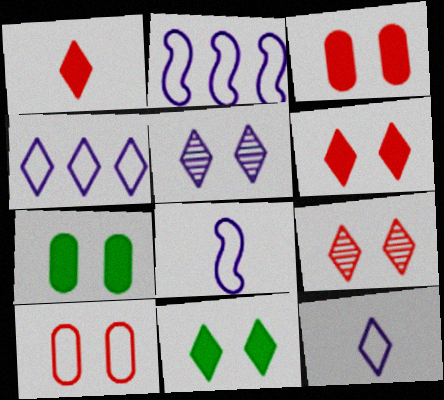[]